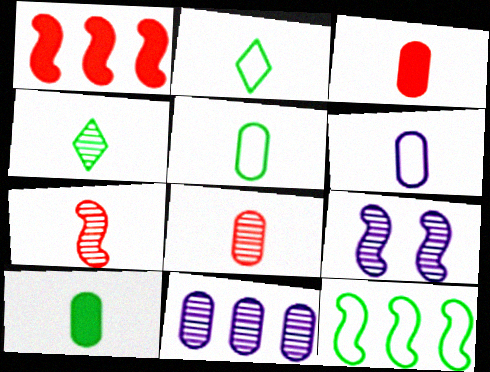[[6, 8, 10]]